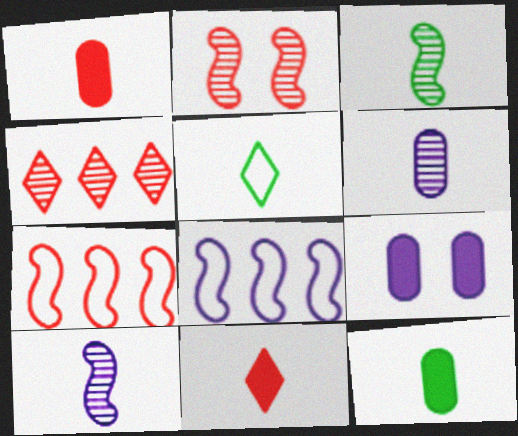[[1, 5, 10], 
[3, 5, 12]]